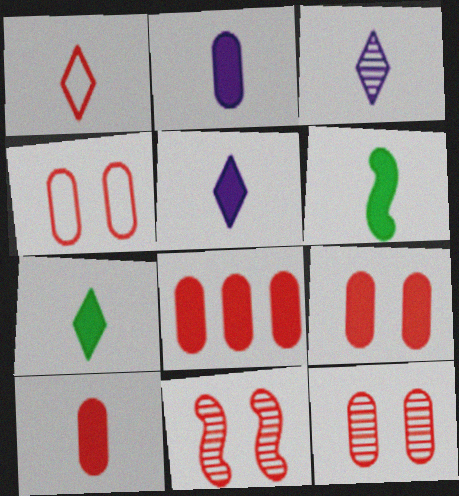[[1, 3, 7], 
[1, 8, 11], 
[4, 9, 12], 
[5, 6, 10], 
[8, 9, 10]]